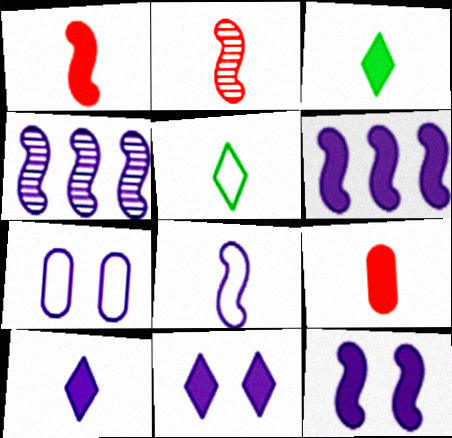[[4, 7, 10], 
[4, 8, 12]]